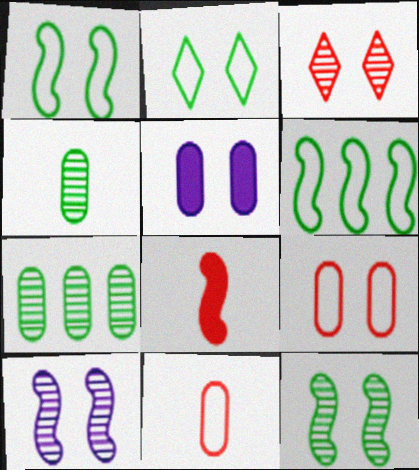[[1, 3, 5], 
[5, 7, 11], 
[6, 8, 10]]